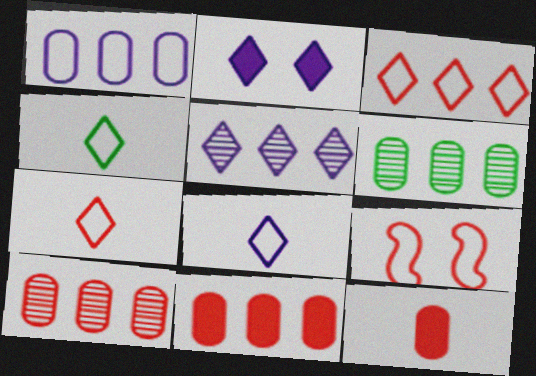[[1, 4, 9], 
[1, 6, 11], 
[2, 5, 8], 
[4, 7, 8]]